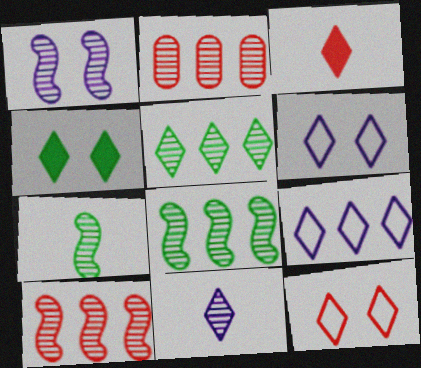[[1, 7, 10], 
[3, 5, 6]]